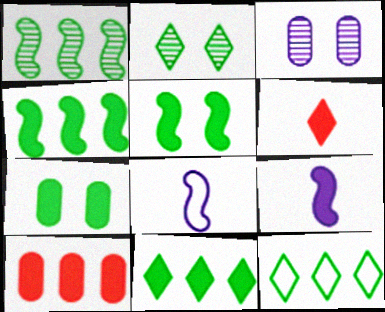[[2, 8, 10]]